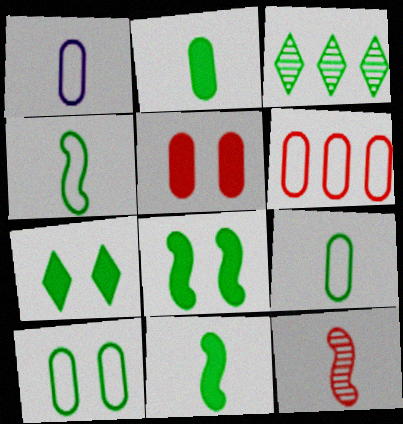[[1, 6, 10], 
[3, 8, 9], 
[3, 10, 11]]